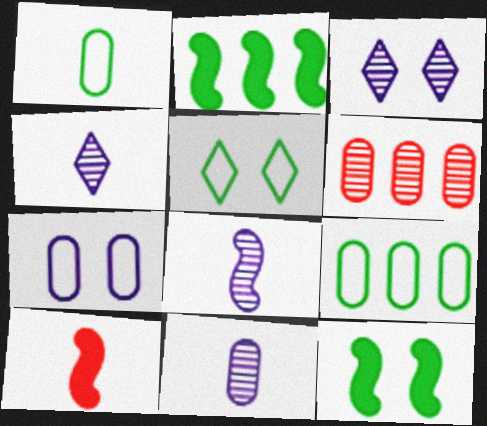[[1, 4, 10], 
[3, 9, 10], 
[4, 8, 11]]